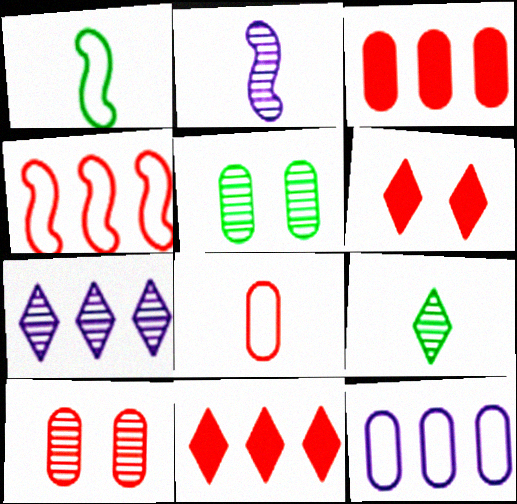[[3, 8, 10]]